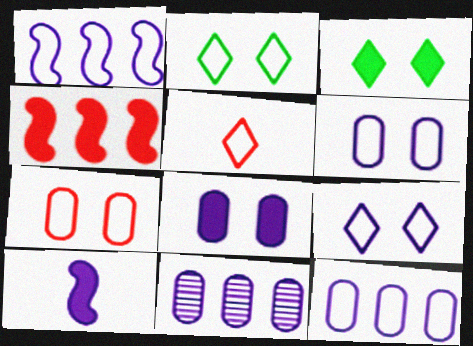[[9, 10, 11]]